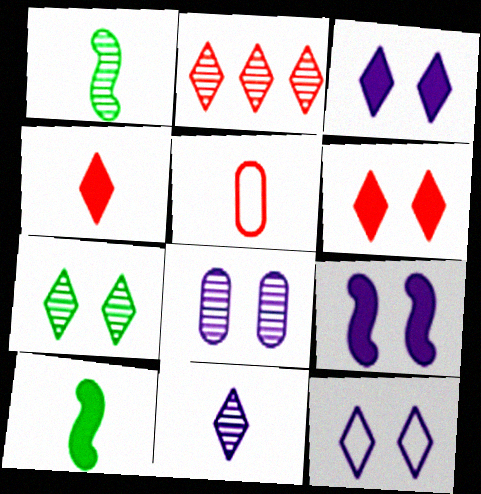[[1, 2, 8], 
[2, 7, 11], 
[5, 10, 11], 
[6, 7, 12], 
[8, 9, 12]]